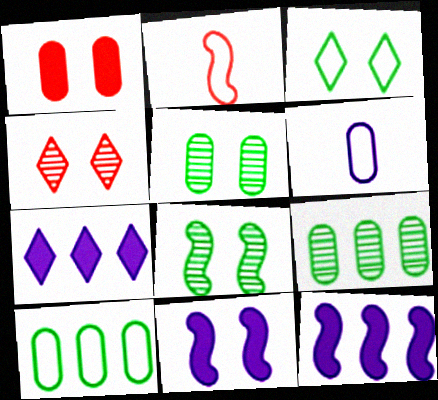[[1, 6, 9], 
[2, 5, 7], 
[2, 8, 12]]